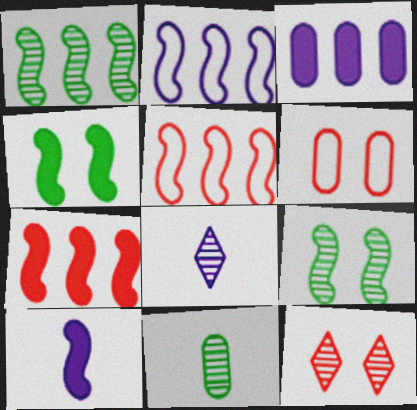[[1, 2, 7], 
[3, 6, 11], 
[4, 7, 10], 
[5, 9, 10]]